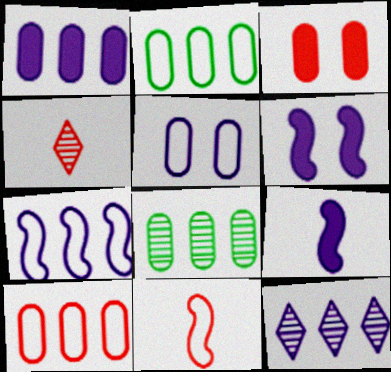[[1, 7, 12], 
[1, 8, 10], 
[2, 4, 6], 
[5, 9, 12]]